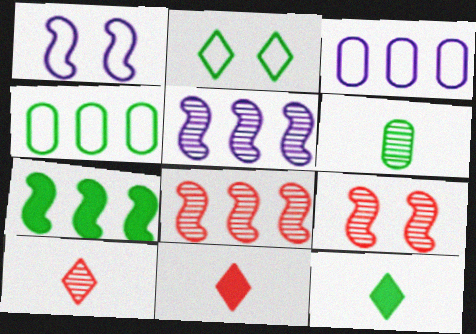[[2, 6, 7], 
[3, 9, 12]]